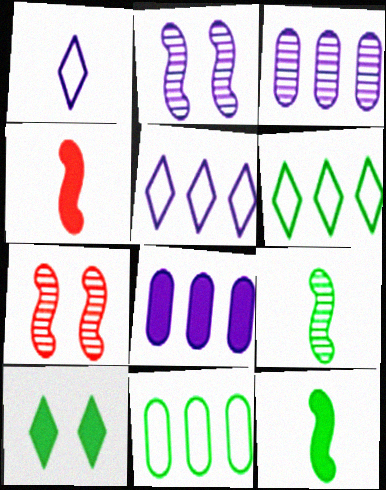[[1, 2, 8], 
[4, 8, 10], 
[9, 10, 11]]